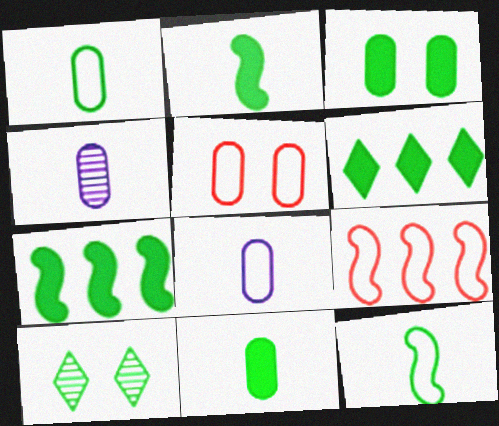[[1, 7, 10], 
[2, 3, 6]]